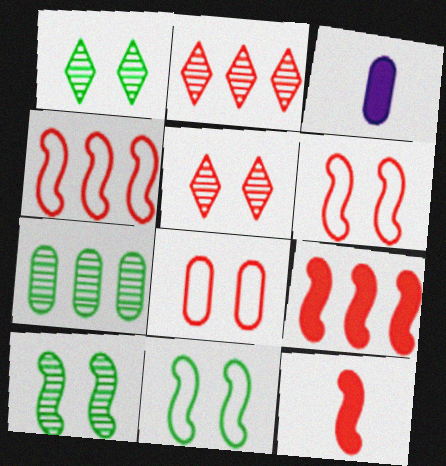[[1, 3, 4], 
[2, 3, 11], 
[2, 8, 12], 
[3, 7, 8]]